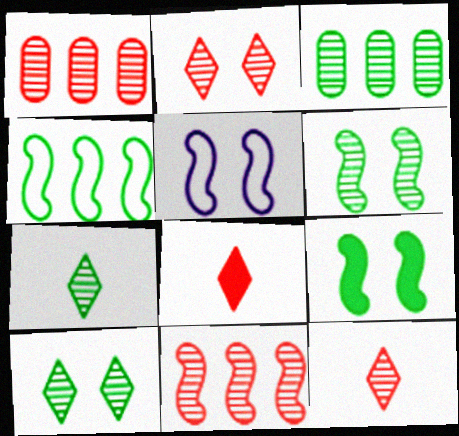[[3, 5, 8], 
[3, 6, 7]]